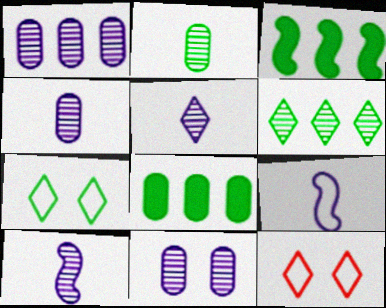[[1, 4, 11], 
[2, 3, 7], 
[3, 4, 12], 
[4, 5, 10], 
[8, 10, 12]]